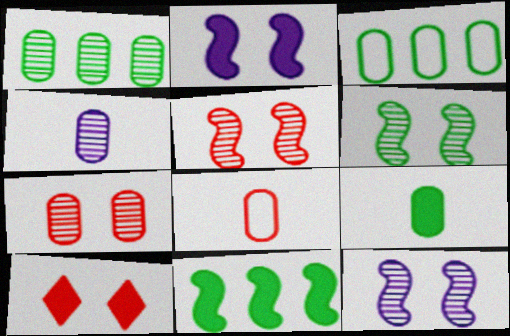[[1, 4, 7], 
[4, 8, 9], 
[5, 6, 12]]